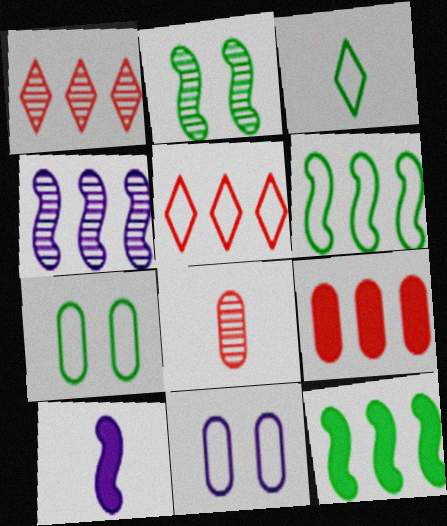[[1, 7, 10], 
[3, 6, 7], 
[3, 8, 10]]